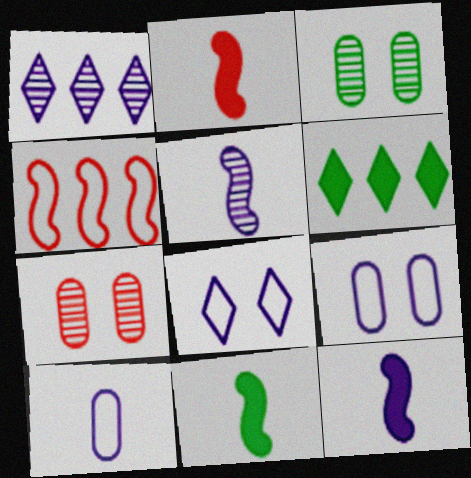[[1, 9, 12], 
[2, 11, 12]]